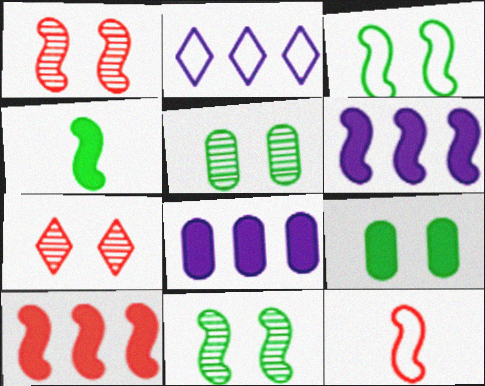[[1, 10, 12], 
[6, 11, 12]]